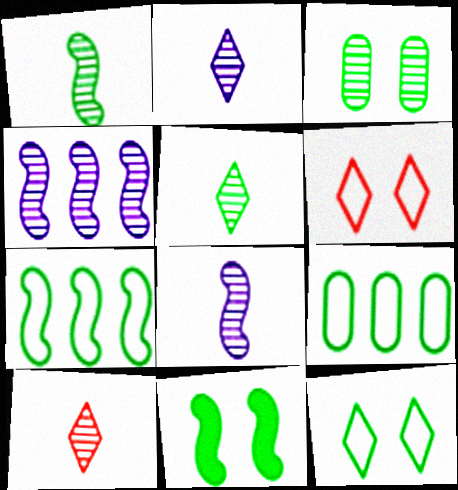[[1, 7, 11], 
[2, 5, 10], 
[3, 4, 10], 
[3, 11, 12], 
[5, 9, 11]]